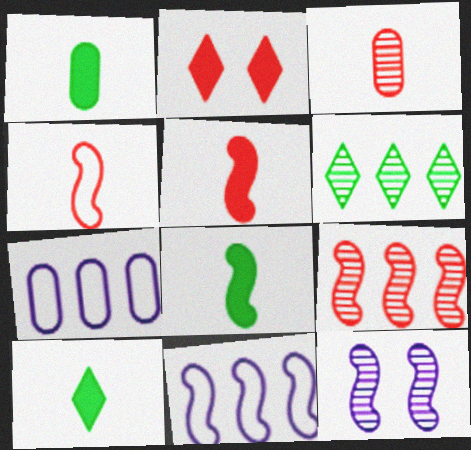[[1, 8, 10], 
[3, 6, 12]]